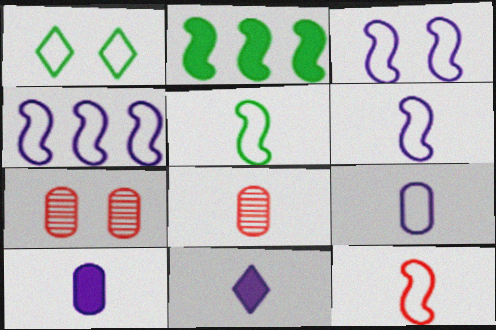[[3, 4, 6], 
[5, 6, 12], 
[5, 8, 11]]